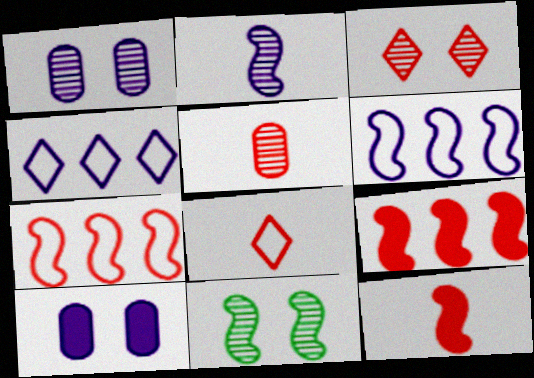[[1, 3, 11], 
[2, 4, 10], 
[5, 8, 12], 
[6, 11, 12]]